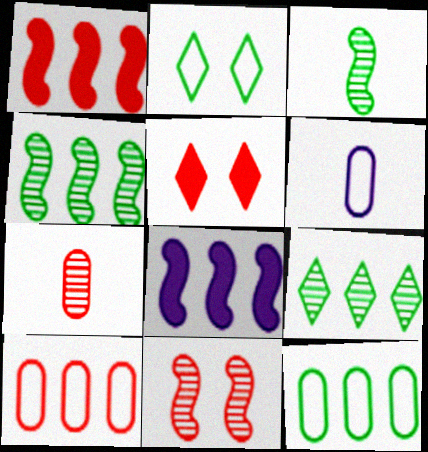[[2, 7, 8], 
[4, 5, 6], 
[8, 9, 10]]